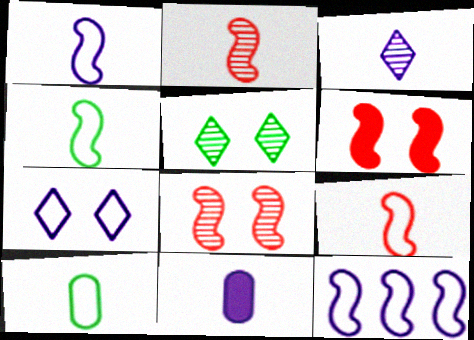[[1, 3, 11], 
[1, 4, 9]]